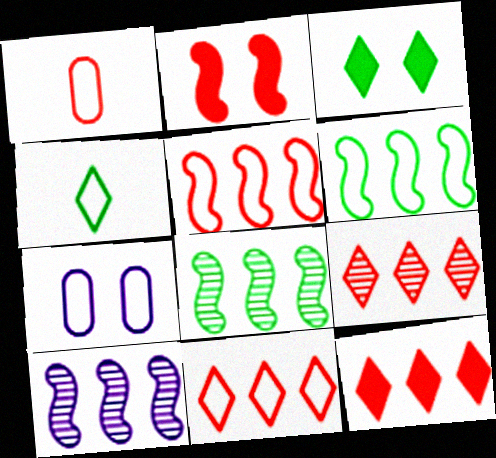[[1, 2, 9], 
[1, 3, 10], 
[4, 5, 7], 
[9, 11, 12]]